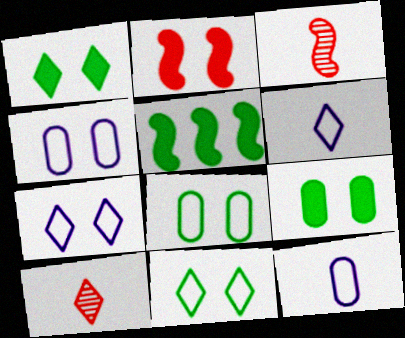[[4, 5, 10]]